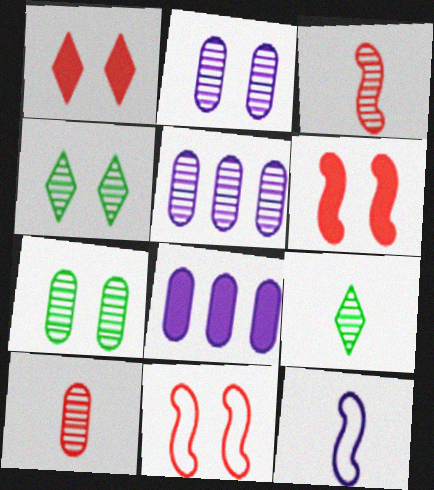[[3, 4, 5], 
[5, 7, 10], 
[8, 9, 11]]